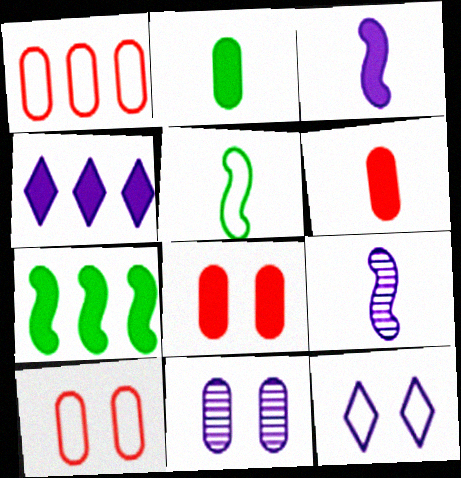[[1, 2, 11], 
[1, 5, 12]]